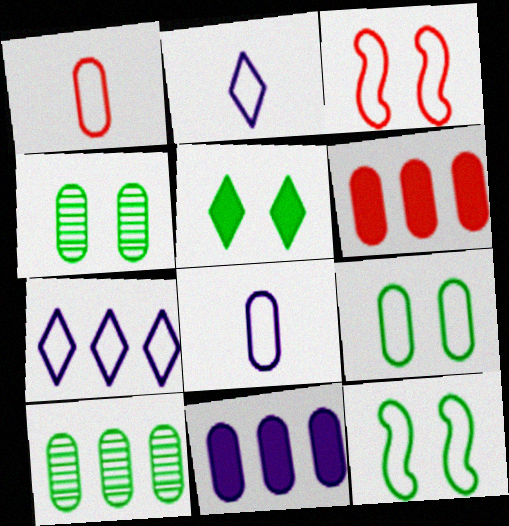[[1, 4, 11], 
[1, 7, 12], 
[4, 5, 12], 
[4, 6, 8]]